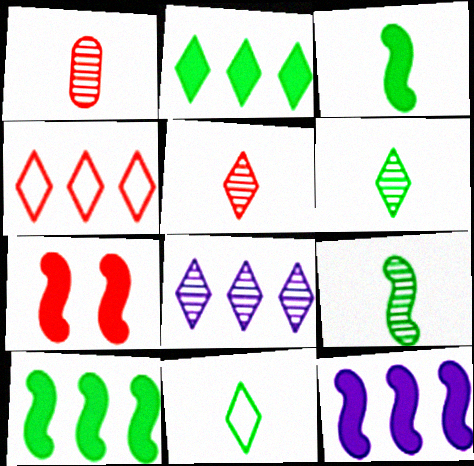[[1, 4, 7], 
[2, 4, 8], 
[3, 7, 12]]